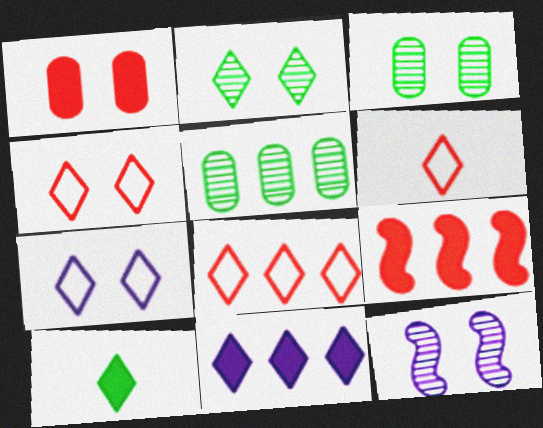[[2, 6, 11], 
[4, 6, 8]]